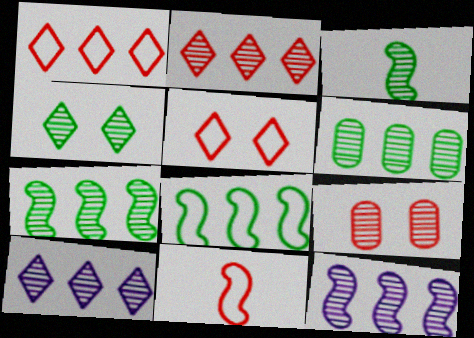[[2, 6, 12], 
[3, 4, 6], 
[3, 9, 10]]